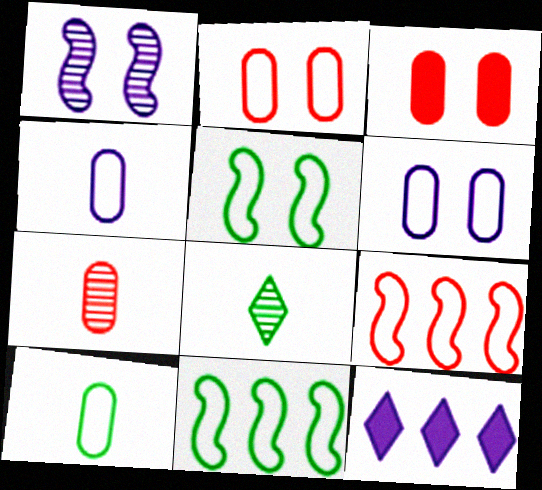[[1, 4, 12], 
[5, 7, 12]]